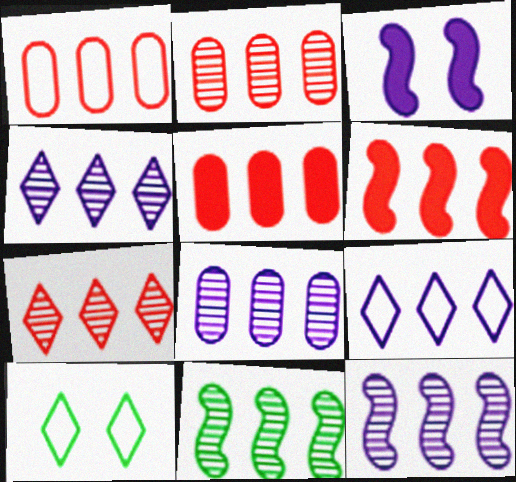[[1, 2, 5], 
[1, 6, 7], 
[2, 4, 11], 
[4, 8, 12], 
[5, 9, 11], 
[7, 8, 11]]